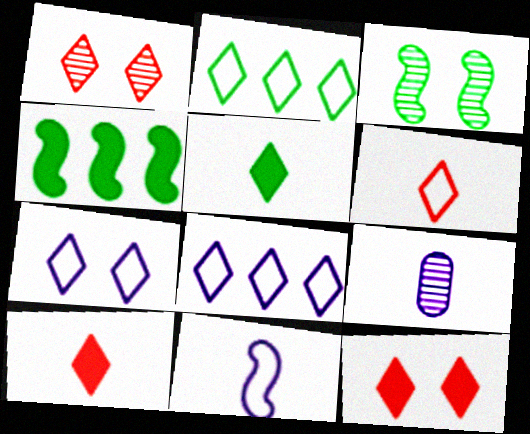[[1, 5, 8], 
[2, 6, 7]]